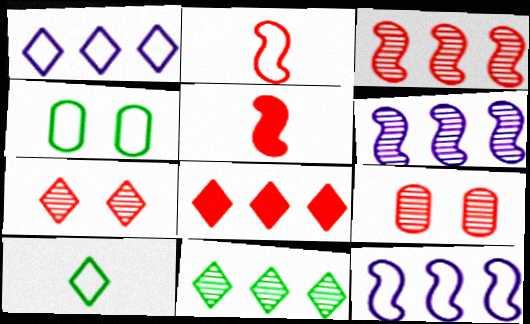[[1, 2, 4], 
[1, 8, 11], 
[2, 8, 9]]